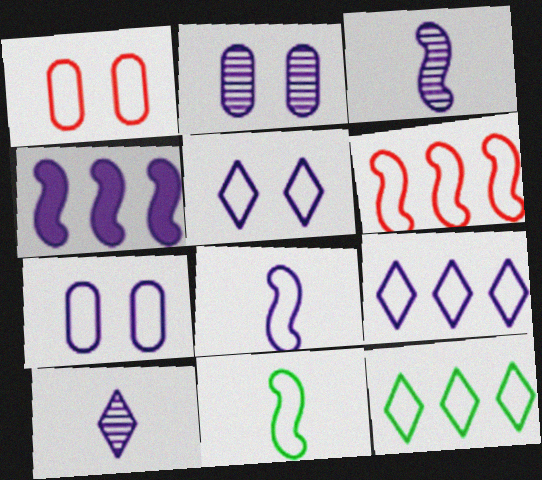[[1, 8, 12], 
[1, 9, 11], 
[4, 7, 10], 
[7, 8, 9]]